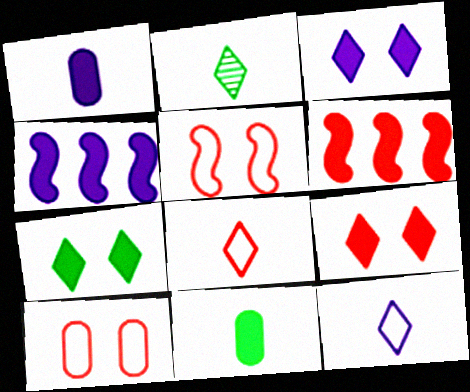[[1, 3, 4], 
[1, 6, 7], 
[2, 4, 10], 
[3, 6, 11], 
[3, 7, 9], 
[4, 9, 11]]